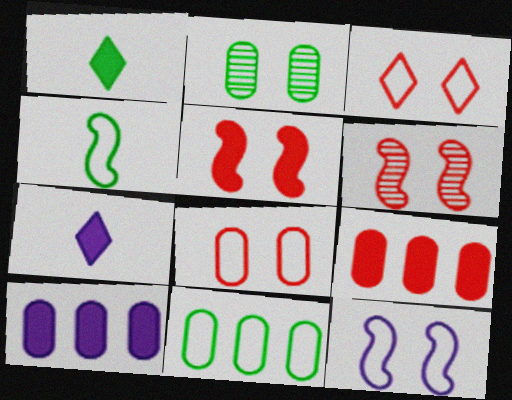[[1, 5, 10], 
[6, 7, 11]]